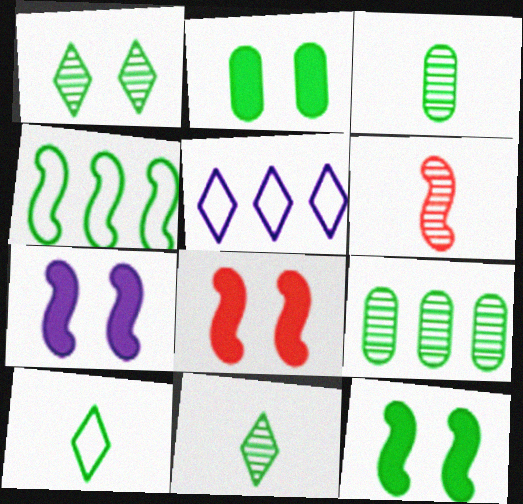[[2, 4, 11], 
[2, 5, 6], 
[3, 5, 8], 
[4, 6, 7], 
[7, 8, 12], 
[9, 10, 12]]